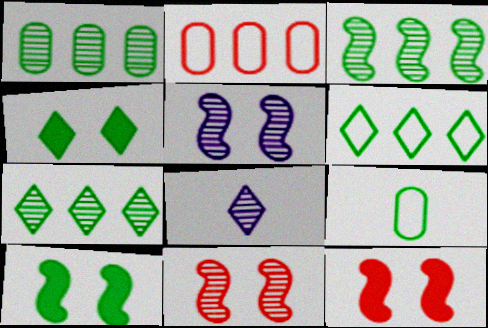[[1, 3, 7], 
[1, 8, 11], 
[2, 8, 10], 
[3, 4, 9], 
[7, 9, 10]]